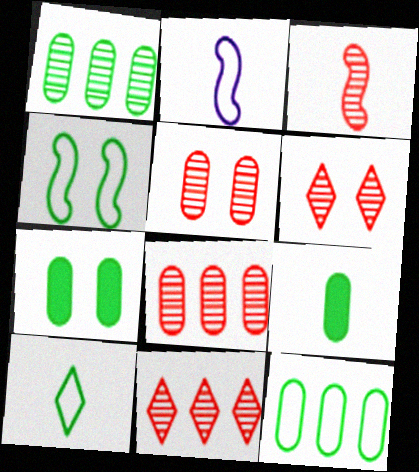[[2, 7, 11], 
[3, 5, 11], 
[3, 6, 8], 
[4, 10, 12]]